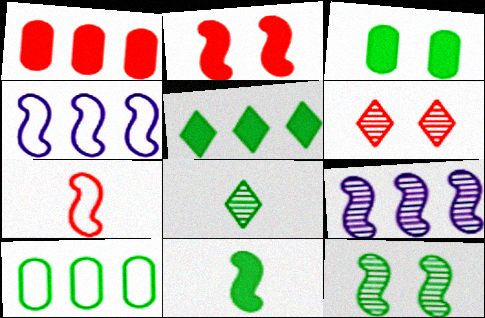[[1, 6, 7], 
[3, 5, 11]]